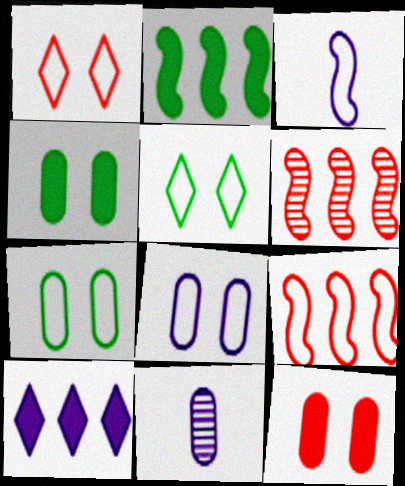[[1, 2, 11]]